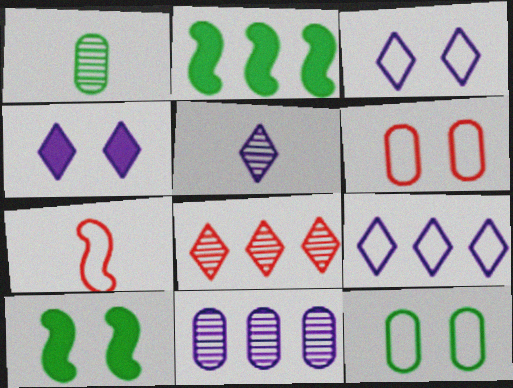[[2, 5, 6], 
[4, 5, 9], 
[7, 9, 12]]